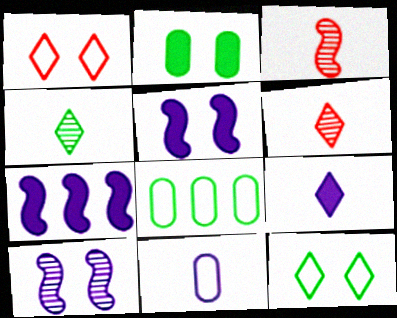[[1, 2, 10], 
[5, 6, 8]]